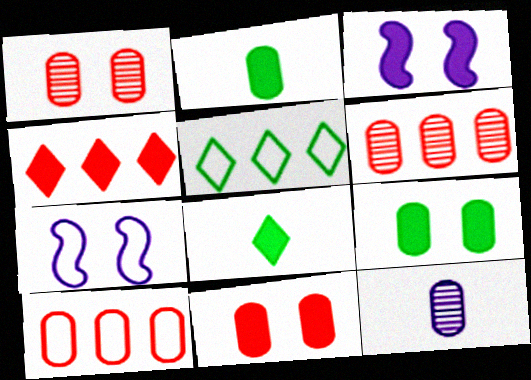[[2, 3, 4], 
[6, 7, 8], 
[9, 10, 12]]